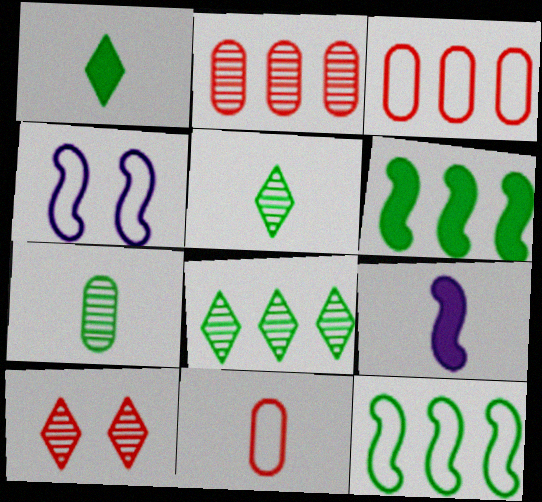[[1, 2, 4], 
[5, 9, 11]]